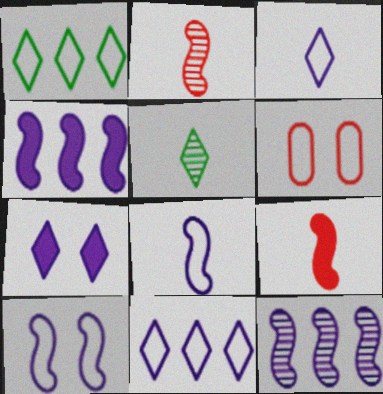[[1, 6, 8], 
[4, 5, 6]]